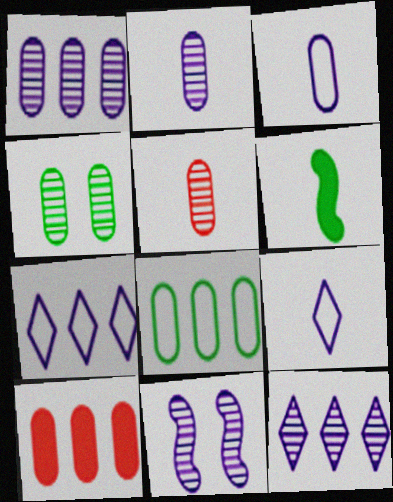[[1, 4, 5], 
[1, 8, 10], 
[2, 11, 12], 
[3, 4, 10], 
[5, 6, 9]]